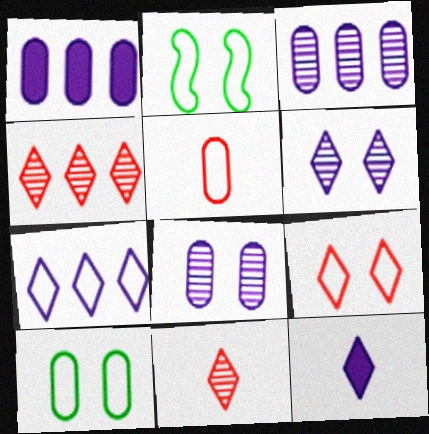[[1, 2, 11], 
[2, 5, 7], 
[6, 7, 12]]